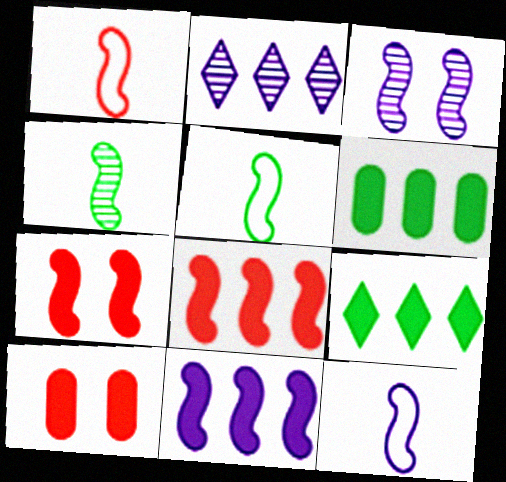[[1, 5, 12], 
[2, 5, 10], 
[3, 5, 8], 
[3, 11, 12]]